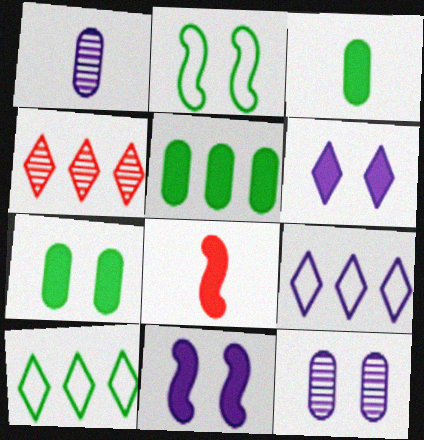[[1, 9, 11], 
[3, 5, 7], 
[5, 6, 8], 
[8, 10, 12]]